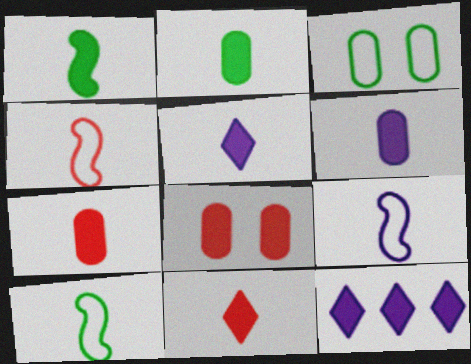[[1, 5, 7], 
[1, 6, 11], 
[1, 8, 12], 
[2, 6, 7], 
[4, 9, 10]]